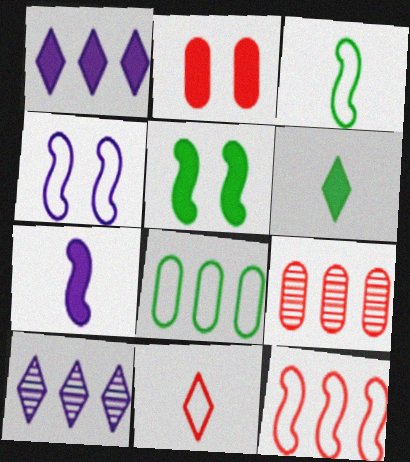[[2, 3, 10], 
[3, 4, 12], 
[4, 6, 9], 
[4, 8, 11]]